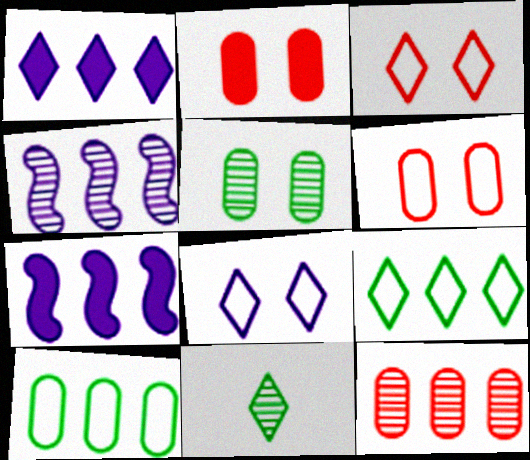[[1, 3, 11], 
[6, 7, 11], 
[7, 9, 12]]